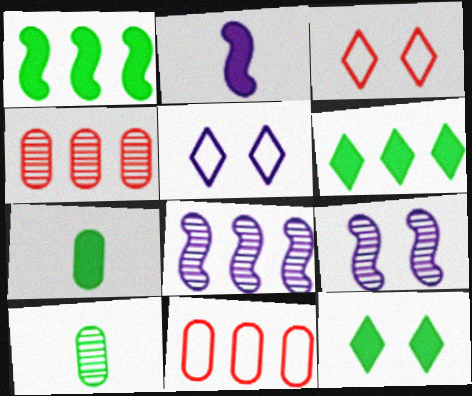[[1, 7, 12], 
[3, 7, 8], 
[6, 8, 11]]